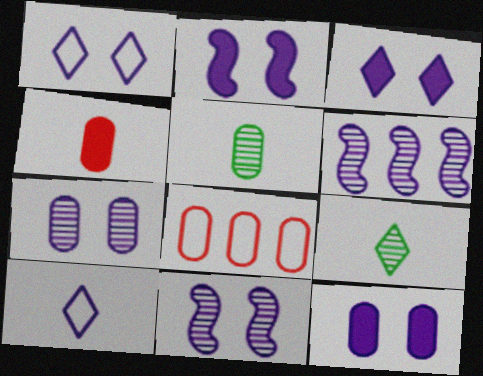[[1, 2, 7], 
[1, 11, 12], 
[2, 3, 12], 
[2, 8, 9], 
[5, 8, 12], 
[6, 10, 12]]